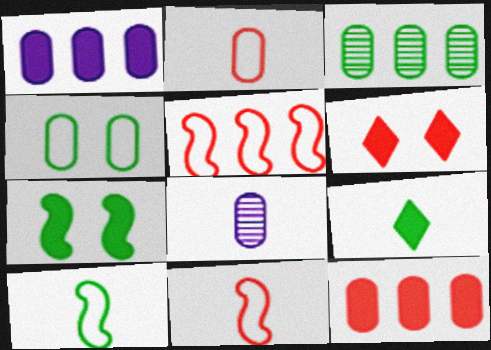[[4, 8, 12], 
[8, 9, 11]]